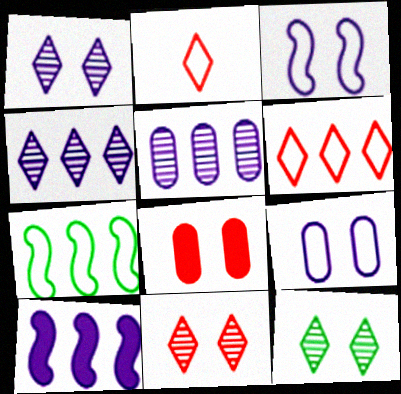[[1, 11, 12], 
[2, 7, 9], 
[3, 8, 12]]